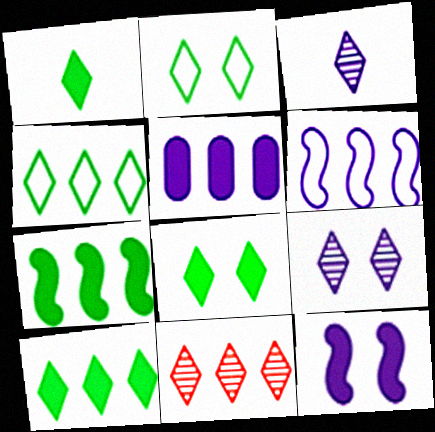[[1, 8, 10]]